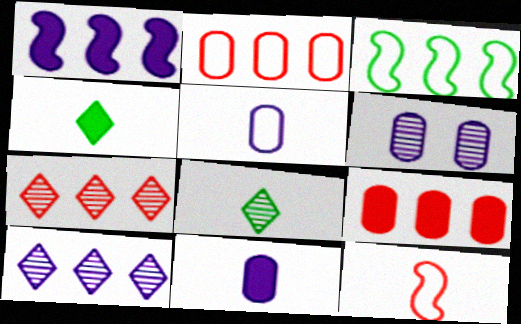[[3, 9, 10], 
[8, 11, 12]]